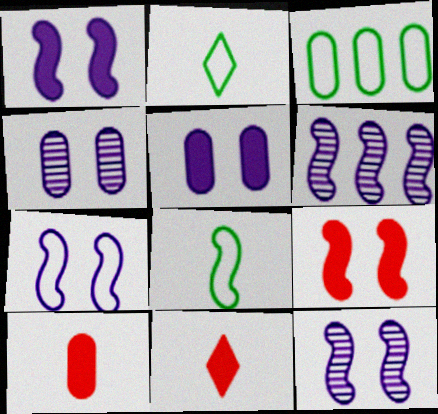[[1, 7, 12], 
[3, 4, 10], 
[3, 11, 12], 
[6, 8, 9]]